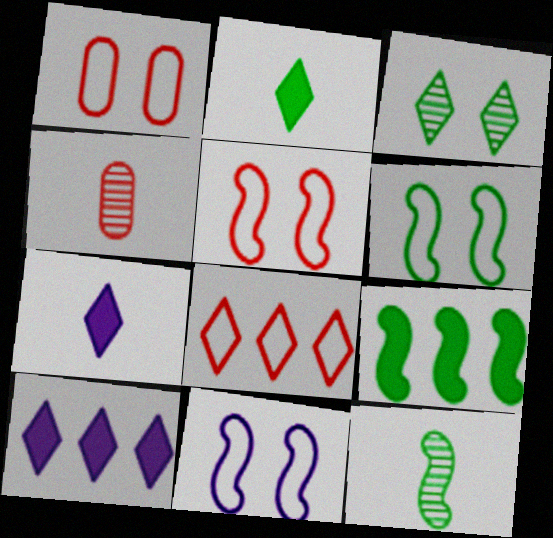[[1, 10, 12], 
[3, 7, 8], 
[4, 6, 10], 
[5, 6, 11], 
[6, 9, 12]]